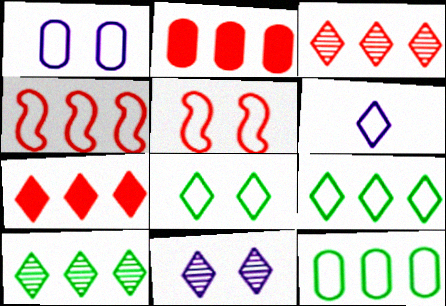[[1, 5, 8], 
[2, 3, 4], 
[5, 6, 12]]